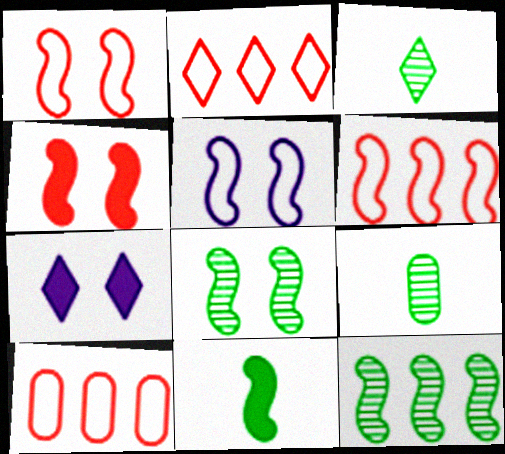[[2, 3, 7], 
[2, 6, 10], 
[4, 5, 8], 
[6, 7, 9]]